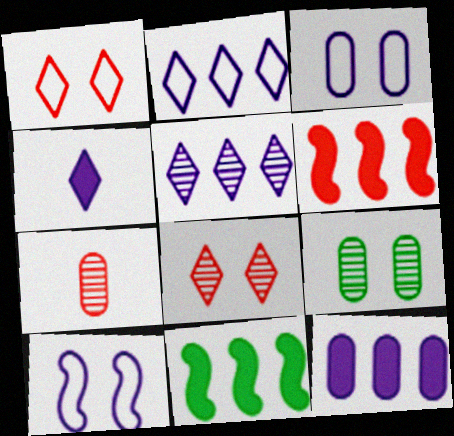[[1, 6, 7]]